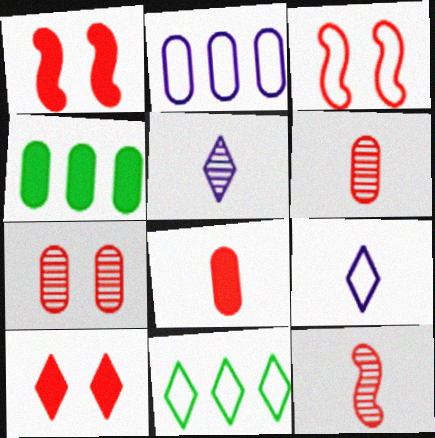[[3, 4, 5], 
[3, 7, 10], 
[5, 10, 11]]